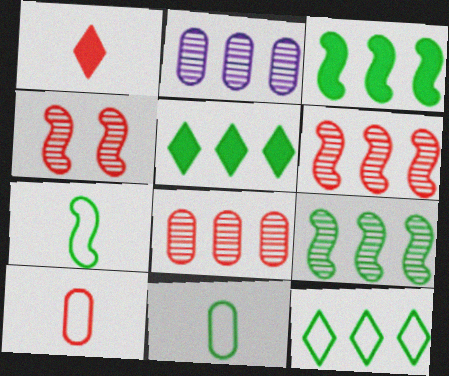[]